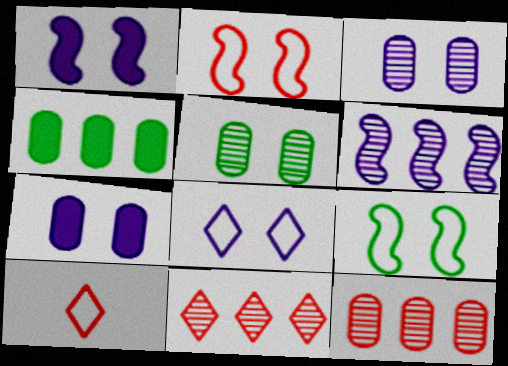[[1, 3, 8]]